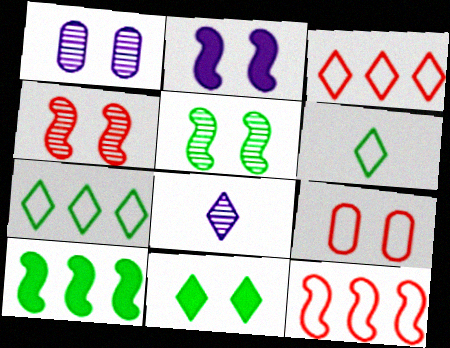[[3, 8, 11], 
[8, 9, 10]]